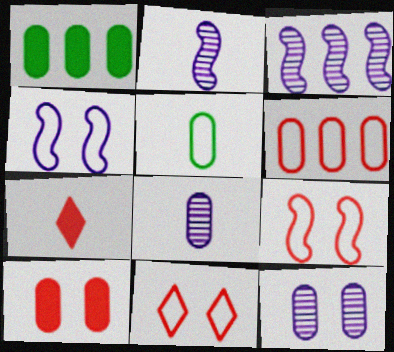[[1, 2, 11], 
[2, 5, 7]]